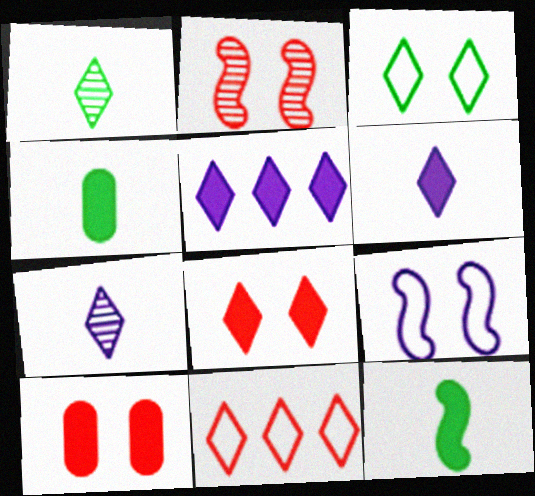[[5, 10, 12]]